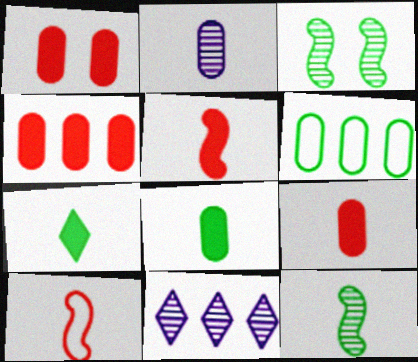[[1, 2, 6], 
[1, 4, 9], 
[2, 7, 10], 
[3, 6, 7]]